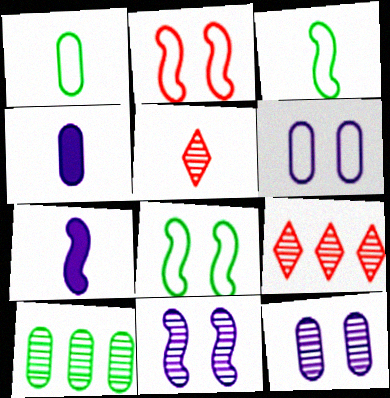[[1, 5, 7], 
[3, 4, 5], 
[4, 8, 9], 
[5, 10, 11]]